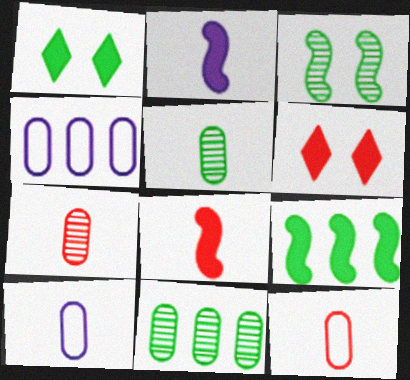[]